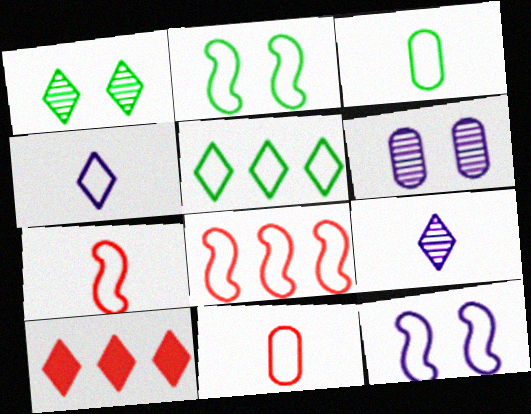[[1, 4, 10], 
[2, 3, 5], 
[3, 4, 7], 
[5, 11, 12]]